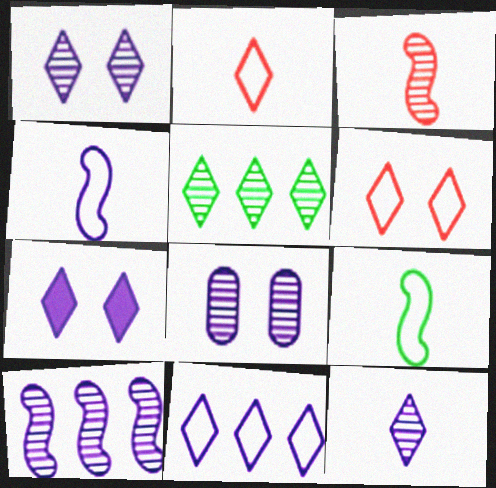[[2, 5, 7], 
[3, 5, 8], 
[7, 11, 12], 
[8, 10, 12]]